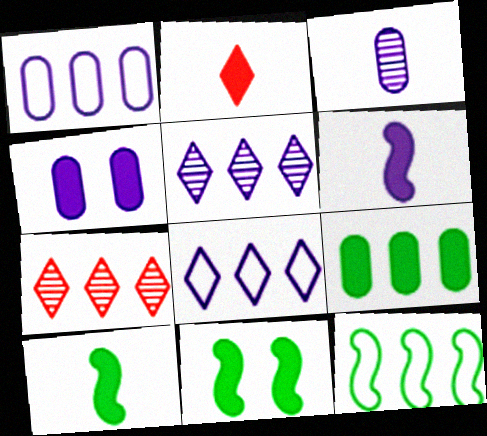[[1, 3, 4]]